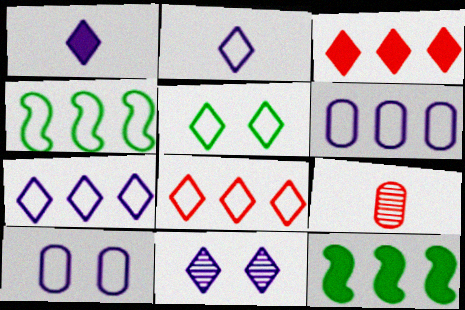[[1, 7, 11], 
[2, 5, 8], 
[4, 6, 8]]